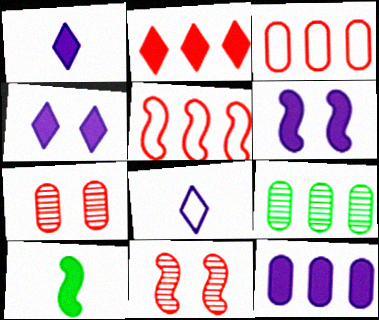[[1, 6, 12], 
[3, 9, 12]]